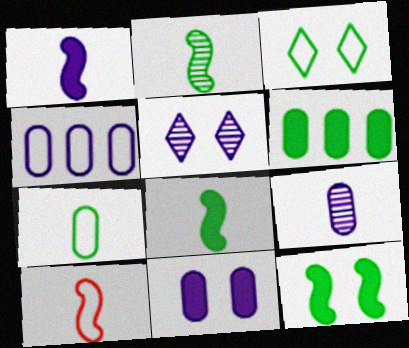[[1, 2, 10], 
[1, 4, 5], 
[2, 3, 6], 
[3, 4, 10], 
[4, 9, 11], 
[5, 6, 10]]